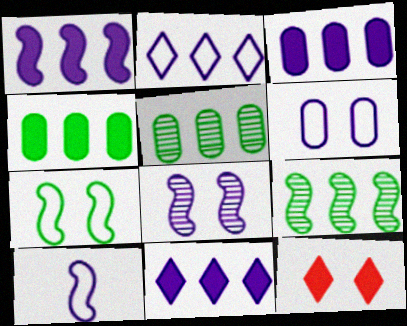[[1, 3, 11], 
[1, 8, 10], 
[2, 6, 10], 
[5, 10, 12]]